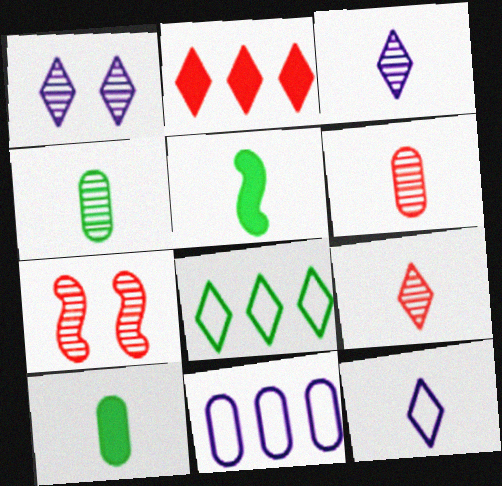[[5, 6, 12]]